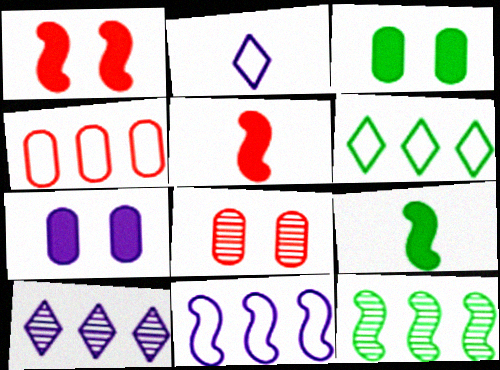[[4, 6, 11]]